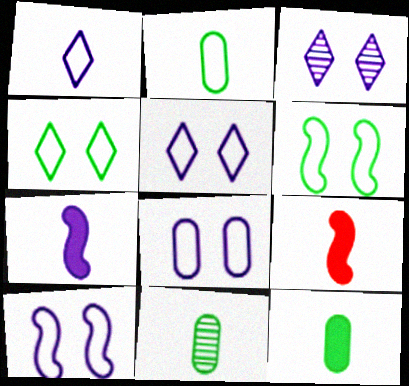[[1, 9, 11], 
[2, 11, 12], 
[5, 8, 10]]